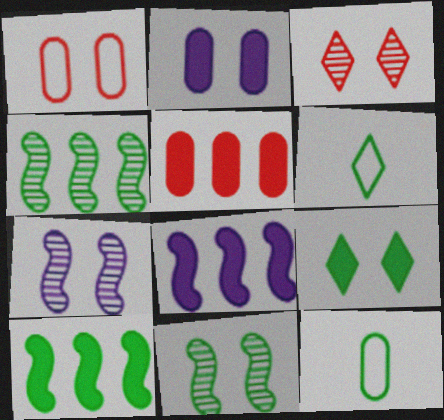[[1, 7, 9], 
[3, 8, 12], 
[4, 9, 12], 
[5, 6, 7]]